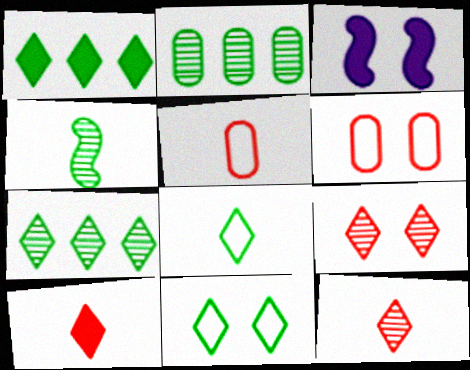[[3, 5, 7]]